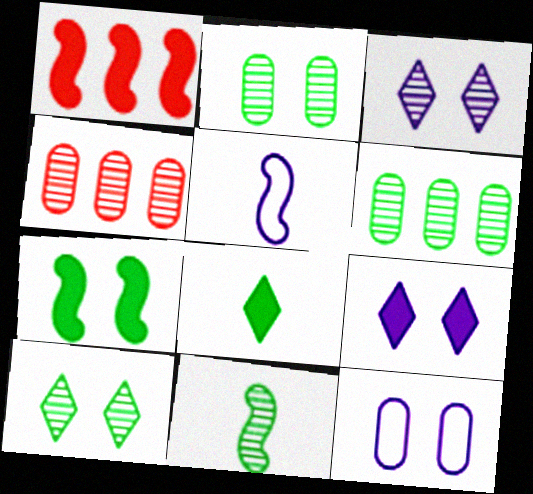[[3, 4, 11], 
[6, 10, 11]]